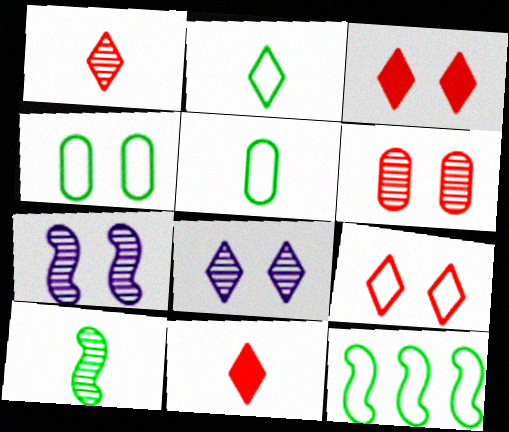[[2, 4, 12], 
[3, 4, 7]]